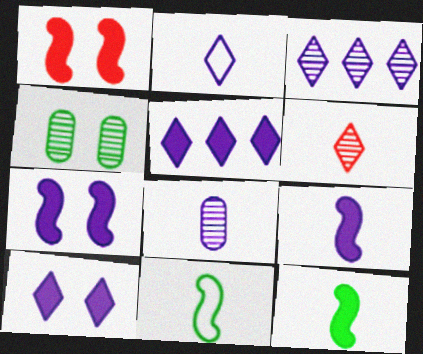[[2, 3, 10], 
[2, 8, 9]]